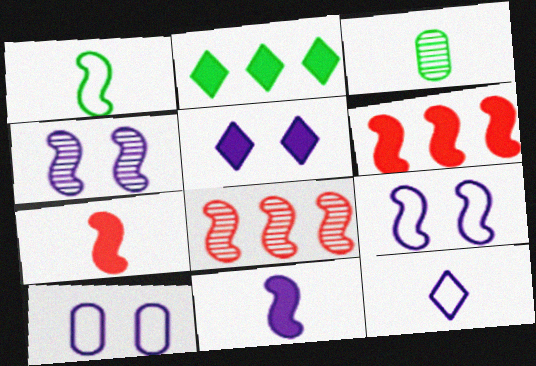[[1, 4, 6], 
[3, 7, 12], 
[4, 5, 10]]